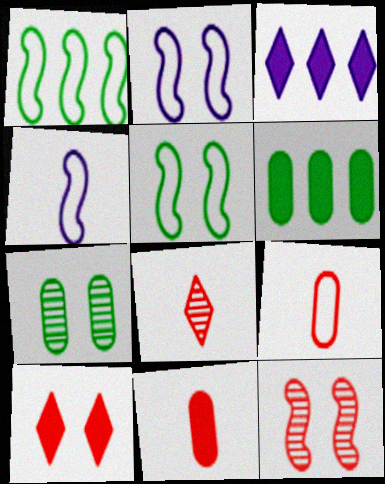[[2, 6, 8], 
[2, 7, 10]]